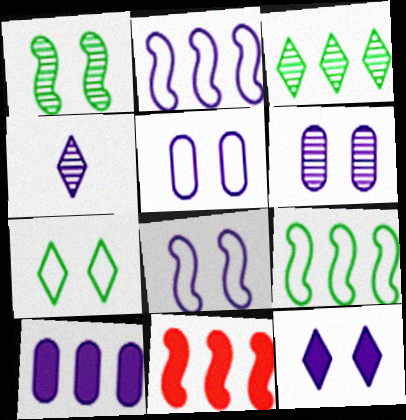[[4, 8, 10], 
[6, 8, 12]]